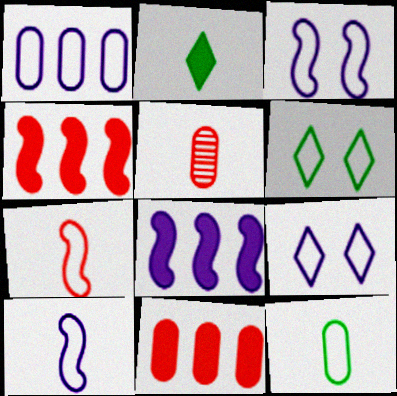[[1, 6, 7], 
[1, 9, 10], 
[2, 5, 10], 
[5, 6, 8]]